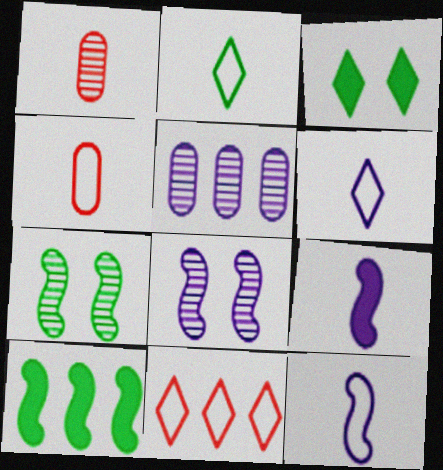[[1, 2, 9], 
[2, 4, 12], 
[5, 10, 11]]